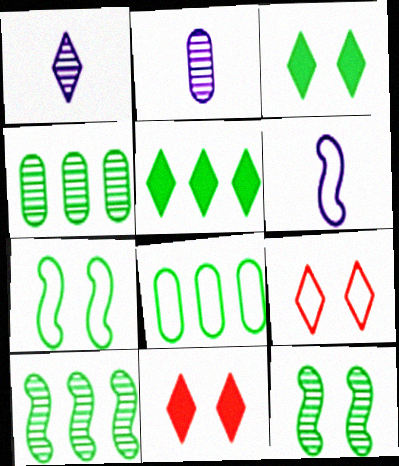[[1, 5, 9], 
[4, 6, 11], 
[5, 8, 10], 
[6, 8, 9]]